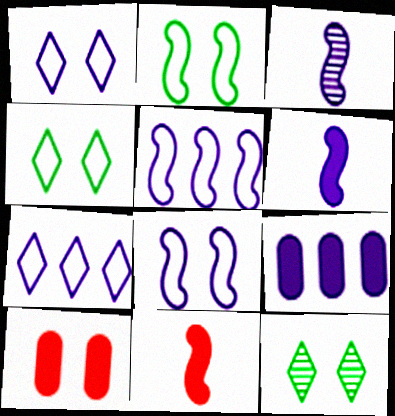[[1, 3, 9], 
[8, 10, 12]]